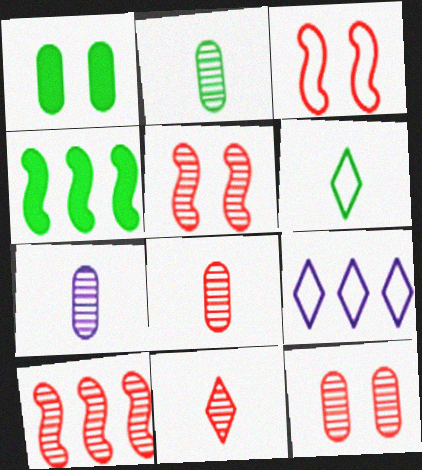[[2, 7, 8], 
[10, 11, 12]]